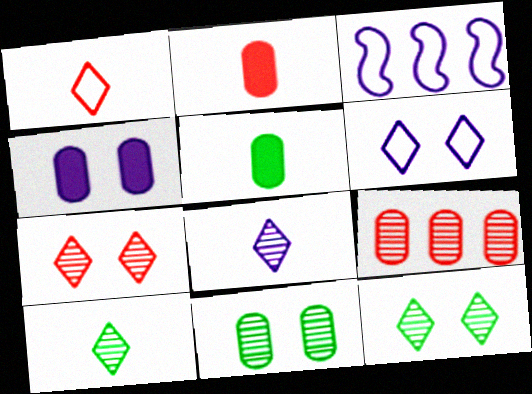[[2, 3, 12], 
[3, 4, 8], 
[3, 5, 7]]